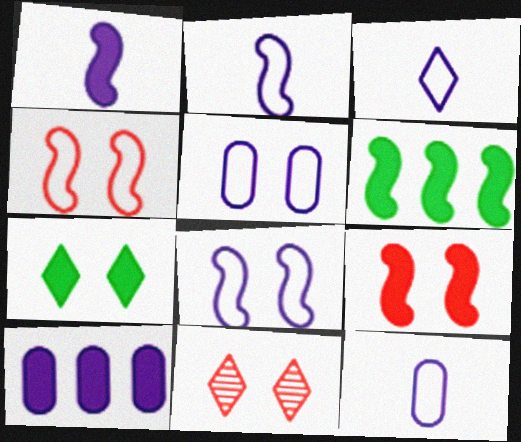[[1, 6, 9], 
[2, 3, 12], 
[6, 11, 12]]